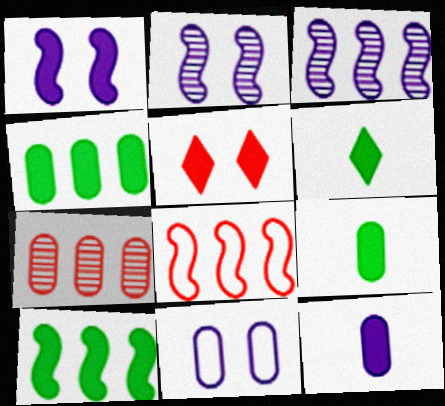[[3, 8, 10], 
[5, 10, 12], 
[7, 9, 11]]